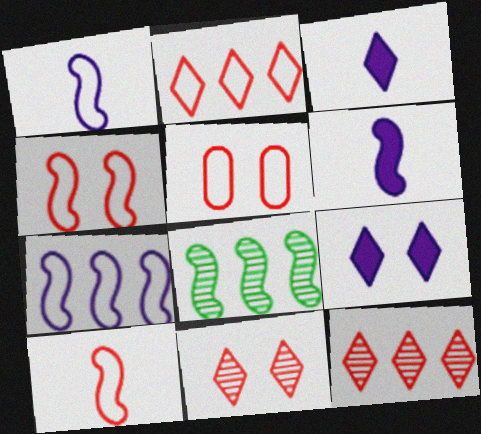[[2, 5, 10], 
[3, 5, 8], 
[4, 6, 8]]